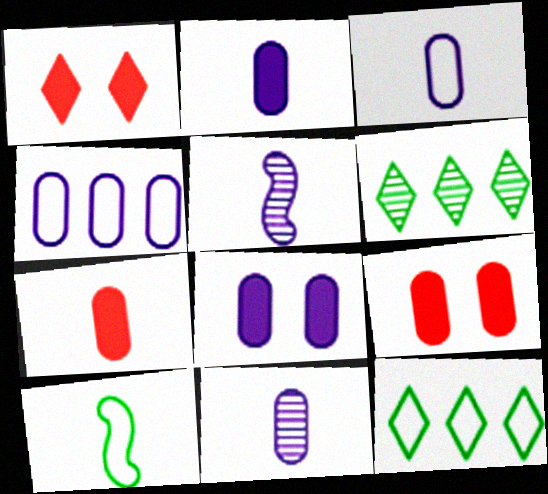[[2, 3, 11], 
[4, 8, 11], 
[5, 9, 12]]